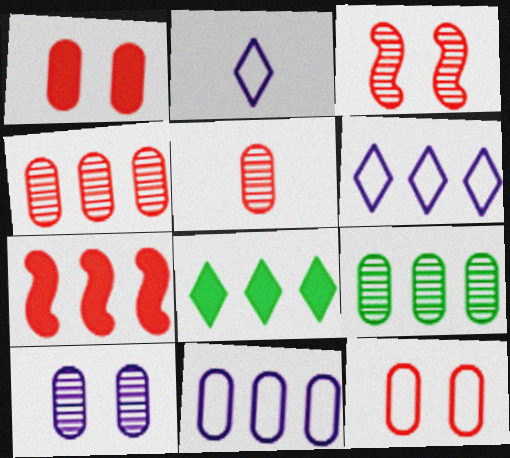[[5, 9, 10], 
[6, 7, 9]]